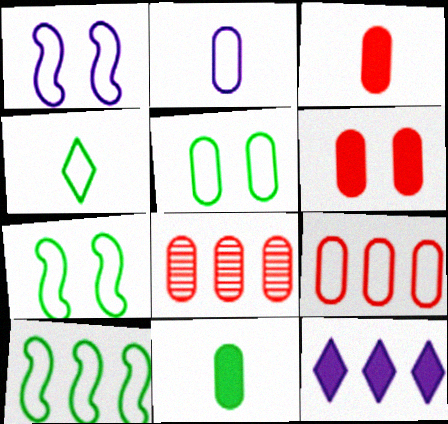[[1, 4, 9], 
[2, 5, 9], 
[4, 5, 10], 
[8, 10, 12]]